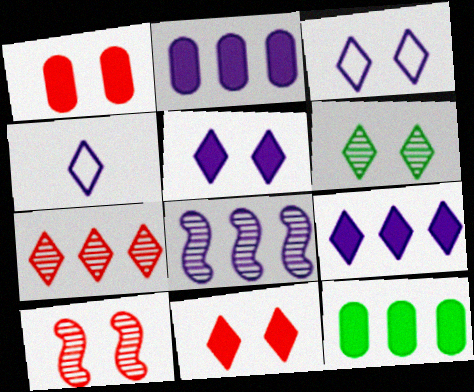[[3, 6, 11], 
[4, 10, 12]]